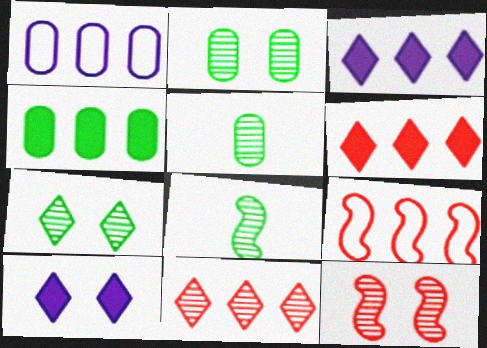[[5, 9, 10]]